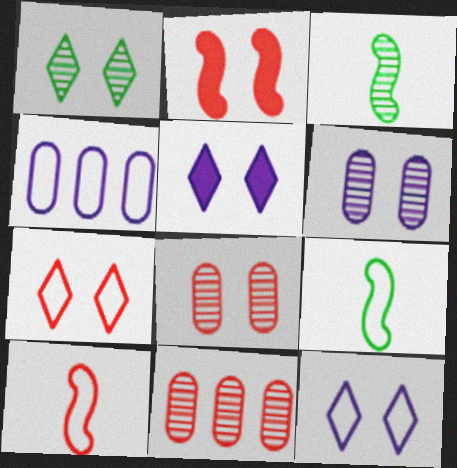[[1, 5, 7], 
[2, 7, 8], 
[4, 7, 9], 
[5, 9, 11]]